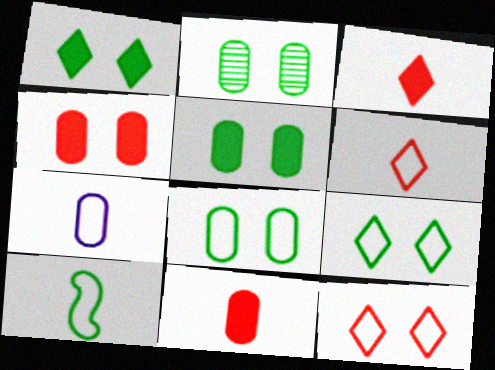[[2, 5, 8], 
[6, 7, 10]]